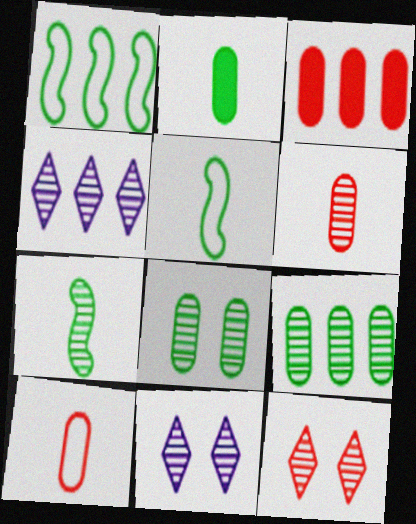[[1, 3, 4], 
[3, 5, 11]]